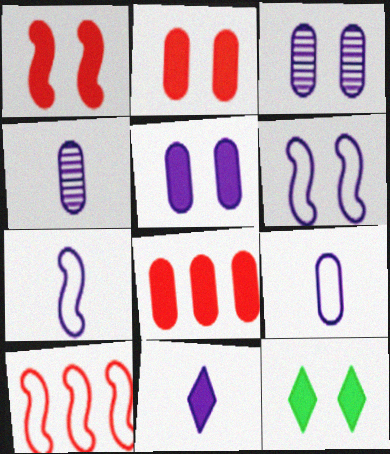[[1, 5, 12], 
[4, 7, 11], 
[4, 10, 12]]